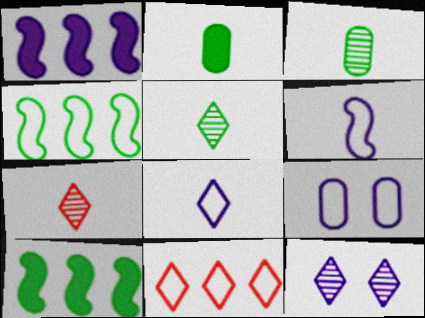[[2, 6, 7], 
[7, 9, 10]]